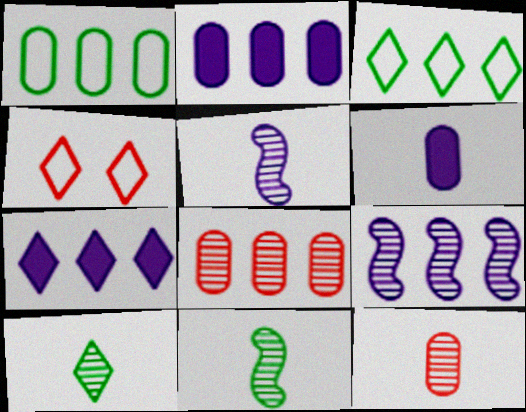[[1, 2, 8], 
[2, 4, 11], 
[4, 7, 10], 
[5, 10, 12]]